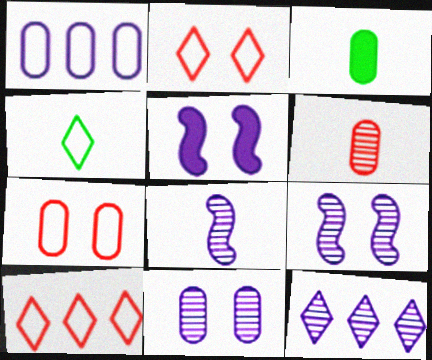[[3, 9, 10], 
[8, 11, 12]]